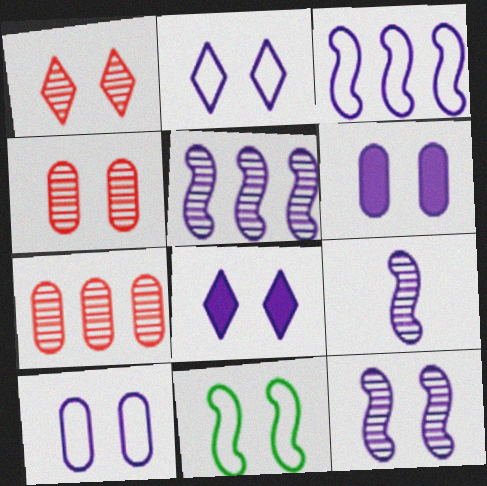[[1, 6, 11], 
[2, 6, 12], 
[4, 8, 11], 
[5, 9, 12], 
[8, 10, 12]]